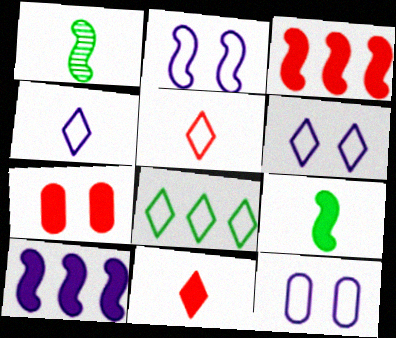[[1, 2, 3], 
[2, 6, 12], 
[3, 7, 11], 
[5, 6, 8]]